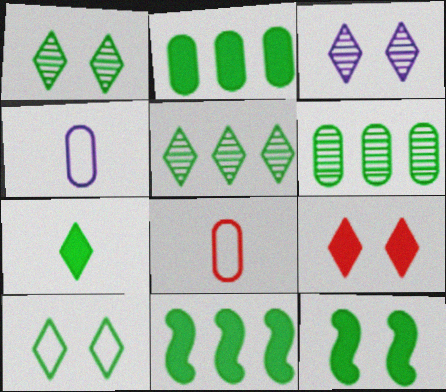[[2, 7, 12], 
[3, 8, 11], 
[3, 9, 10], 
[5, 7, 10]]